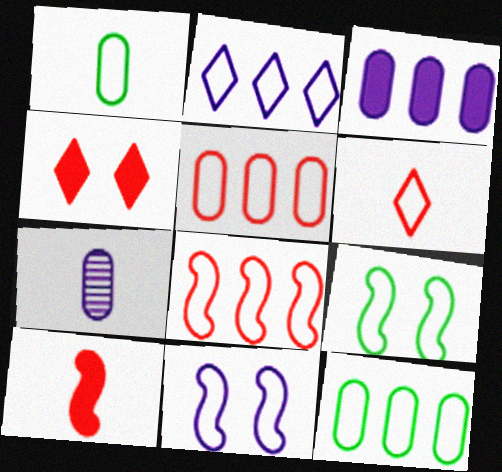[[2, 8, 12], 
[6, 11, 12]]